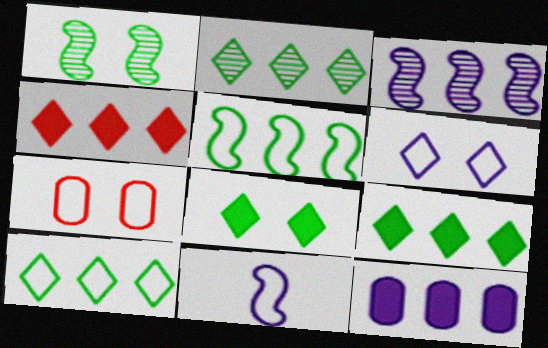[[2, 9, 10], 
[7, 10, 11]]